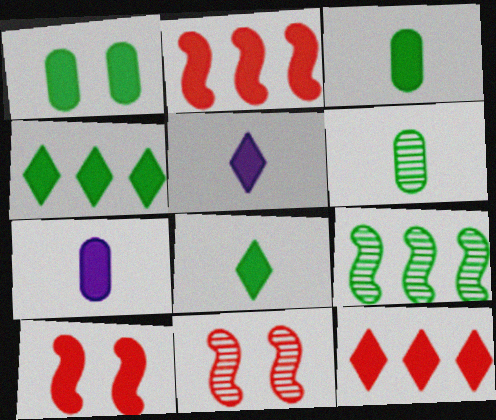[[1, 2, 5], 
[4, 7, 10]]